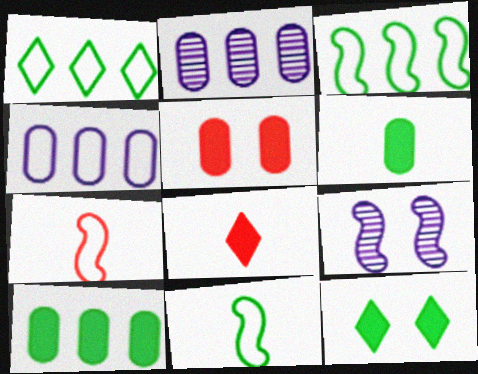[[2, 7, 12]]